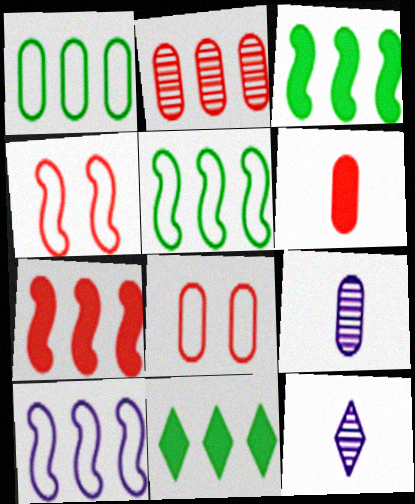[[2, 6, 8], 
[2, 10, 11], 
[3, 8, 12], 
[4, 9, 11]]